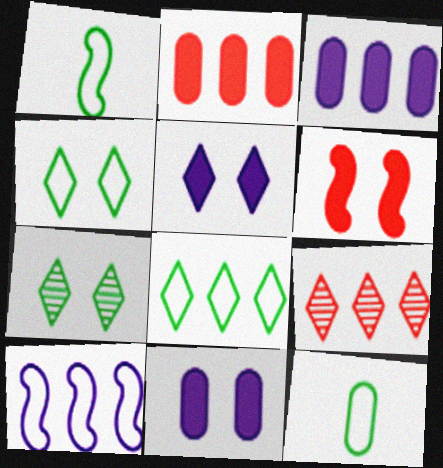[[1, 9, 11]]